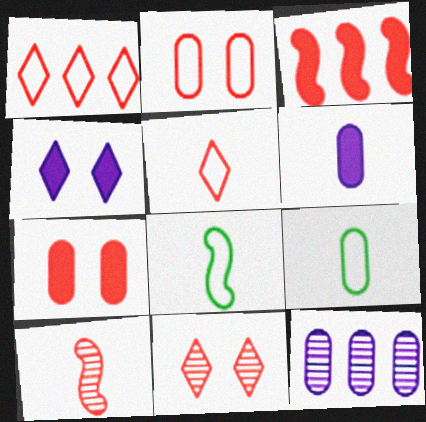[[1, 7, 10], 
[7, 9, 12]]